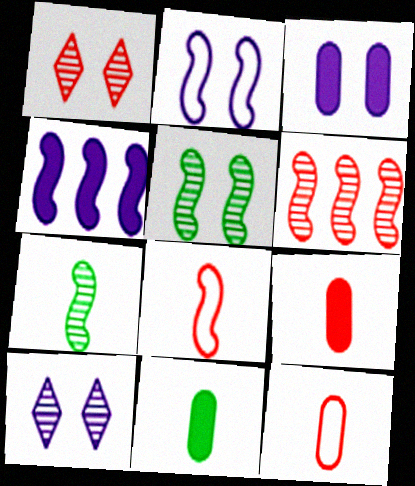[[2, 3, 10], 
[4, 5, 8]]